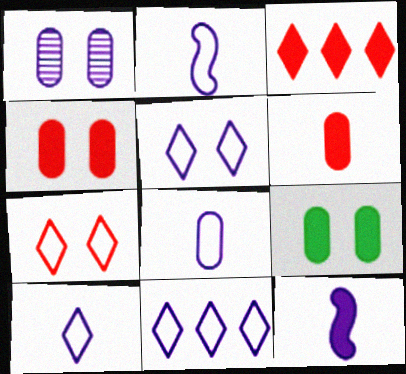[[1, 11, 12], 
[2, 8, 10], 
[3, 9, 12], 
[5, 10, 11]]